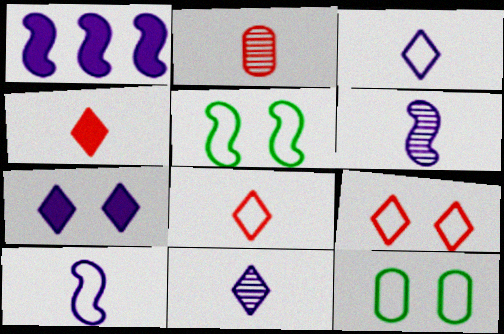[]